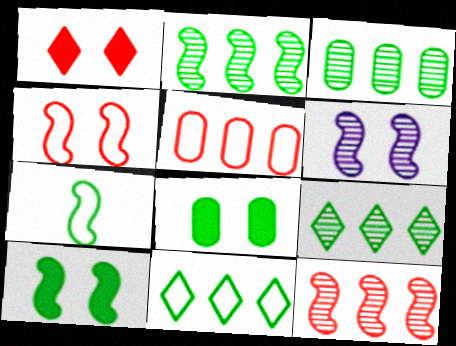[[2, 3, 9], 
[2, 7, 10], 
[4, 6, 10], 
[7, 8, 9]]